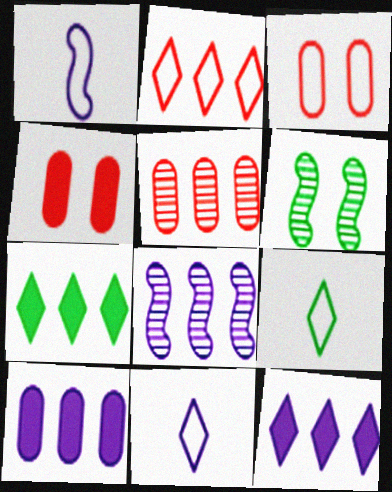[[4, 8, 9]]